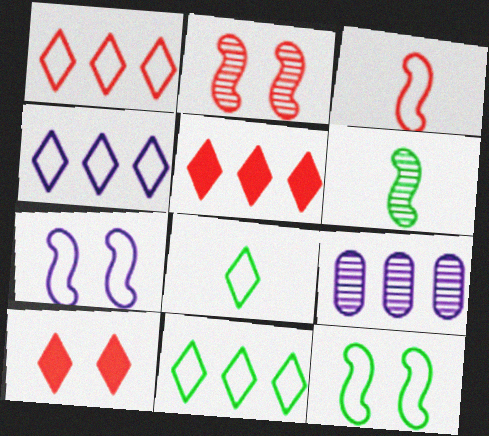[[1, 4, 11]]